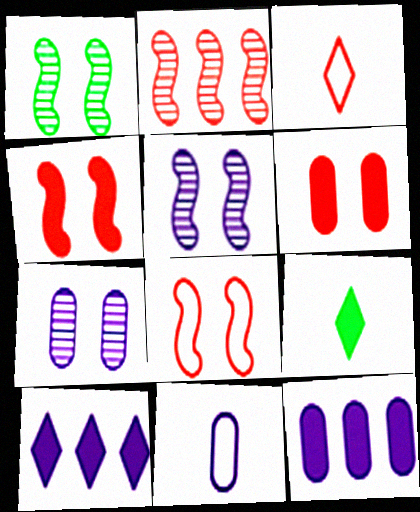[[1, 3, 12], 
[2, 3, 6], 
[4, 9, 12], 
[5, 10, 11], 
[7, 11, 12]]